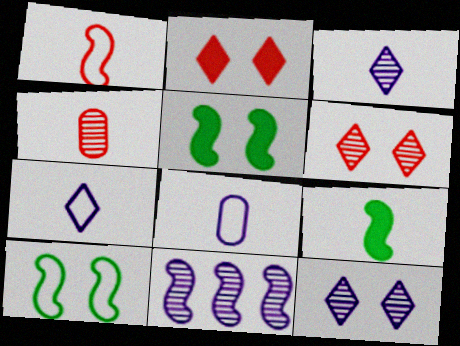[[1, 5, 11], 
[4, 7, 9]]